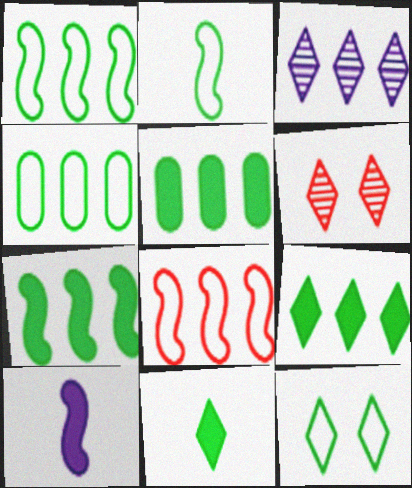[[2, 4, 12], 
[3, 5, 8], 
[4, 6, 10], 
[5, 7, 9]]